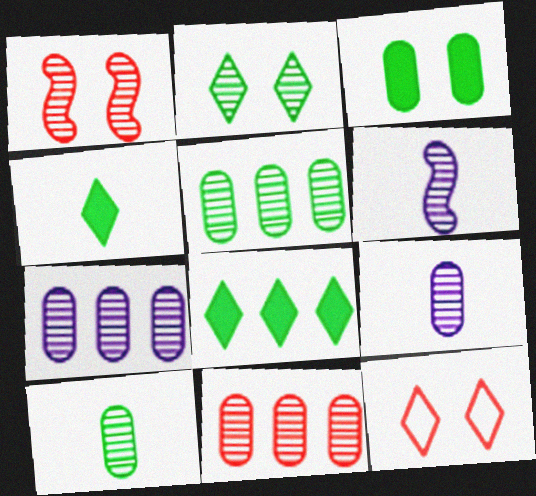[[2, 6, 11], 
[5, 7, 11]]